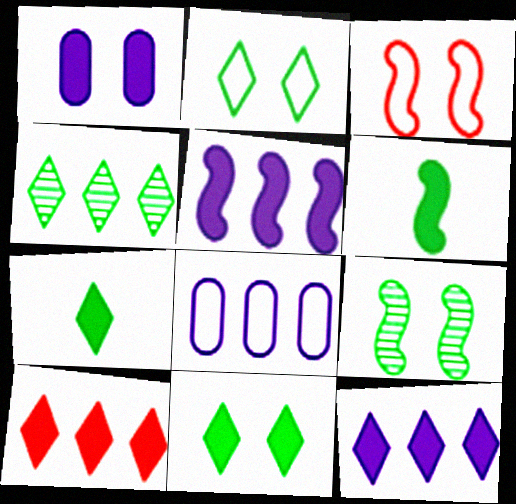[[1, 6, 10], 
[2, 4, 7]]